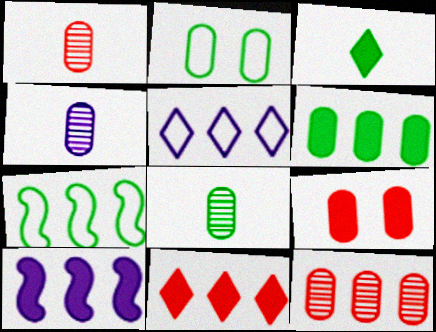[[1, 4, 8], 
[2, 6, 8], 
[3, 9, 10], 
[6, 10, 11]]